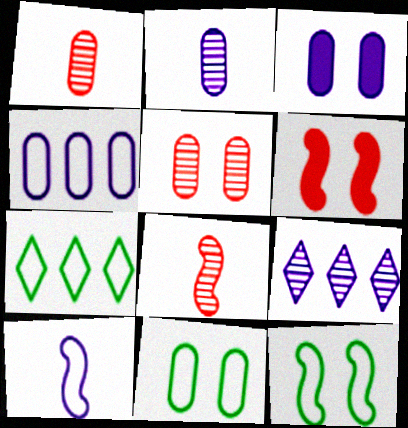[[2, 3, 4], 
[2, 6, 7], 
[3, 5, 11], 
[3, 7, 8], 
[3, 9, 10]]